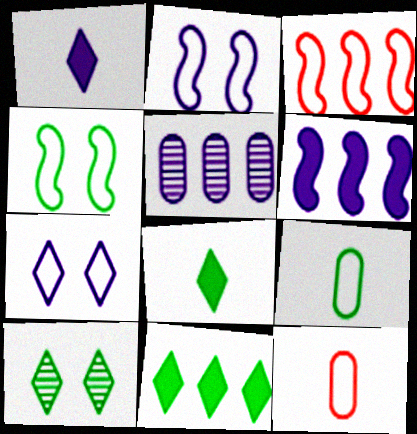[[1, 2, 5], 
[3, 5, 11], 
[3, 7, 9], 
[6, 10, 12]]